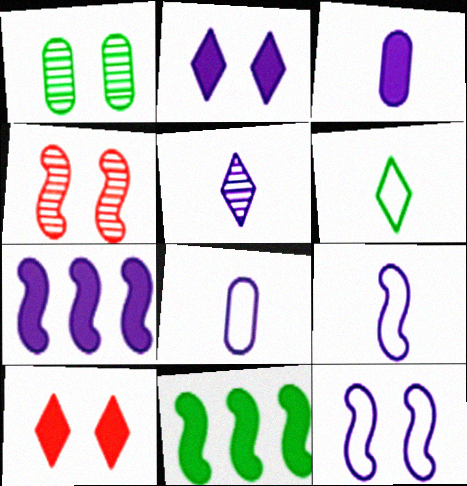[[1, 6, 11], 
[1, 10, 12], 
[2, 3, 7], 
[3, 5, 9], 
[3, 10, 11], 
[4, 9, 11]]